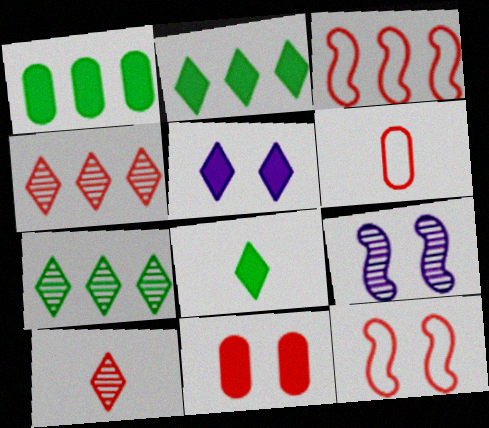[[2, 6, 9], 
[3, 10, 11]]